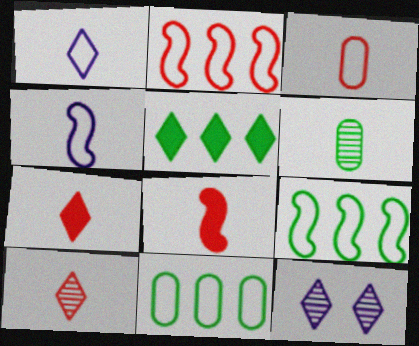[[1, 6, 8], 
[3, 8, 10], 
[4, 6, 7], 
[8, 11, 12]]